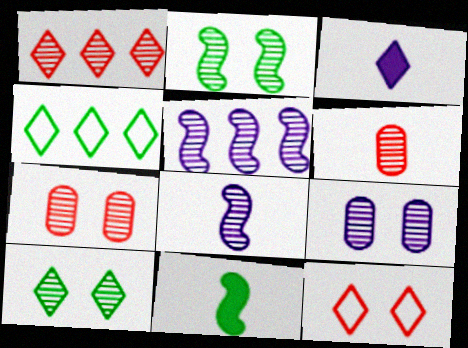[[5, 6, 10]]